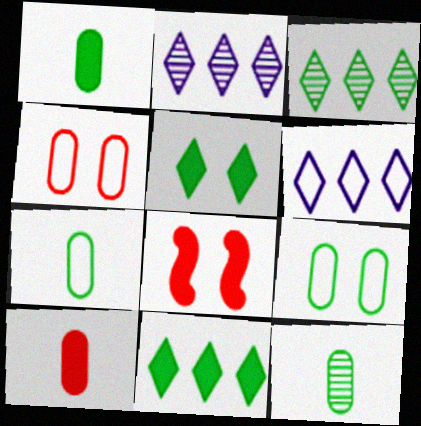[[1, 7, 12], 
[2, 7, 8], 
[6, 8, 12]]